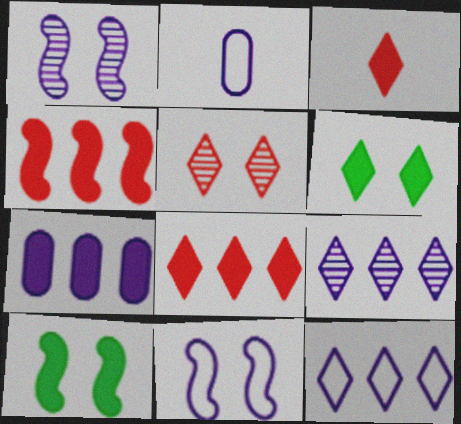[[2, 11, 12], 
[3, 7, 10]]